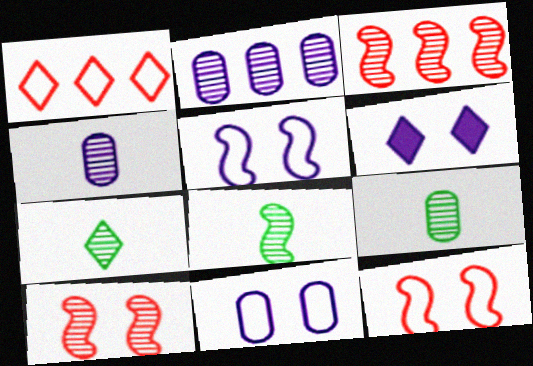[[1, 6, 7], 
[2, 7, 10], 
[7, 8, 9]]